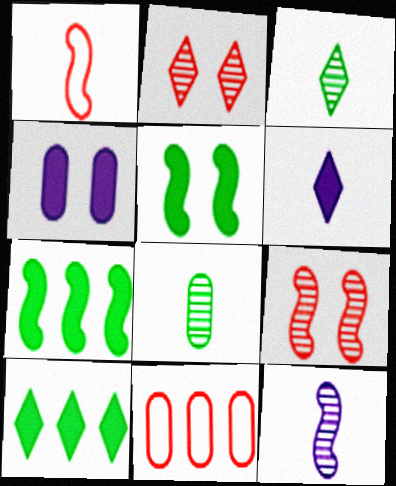[[1, 6, 8], 
[4, 8, 11]]